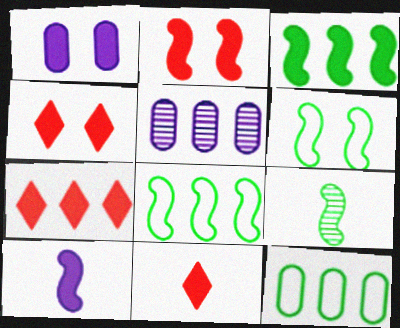[[1, 3, 11], 
[2, 3, 10], 
[3, 6, 9], 
[4, 7, 11], 
[5, 6, 11], 
[5, 7, 8]]